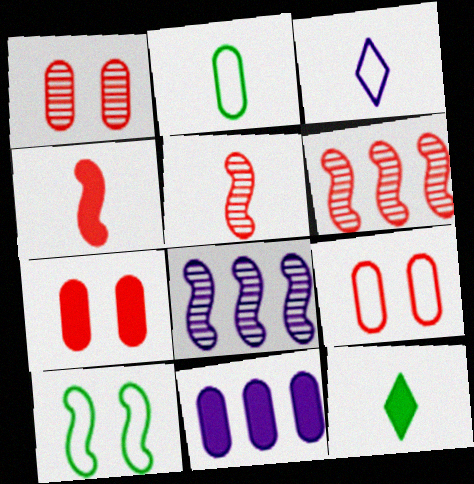[[1, 2, 11], 
[1, 7, 9], 
[4, 8, 10], 
[8, 9, 12]]